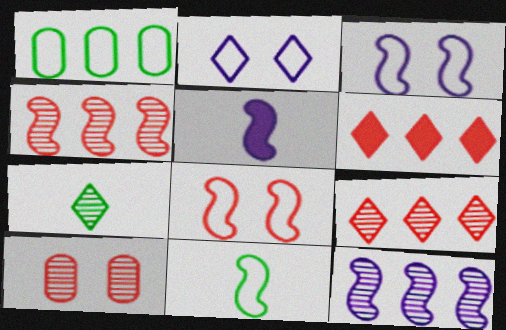[[1, 6, 12], 
[2, 6, 7], 
[3, 5, 12], 
[7, 10, 12]]